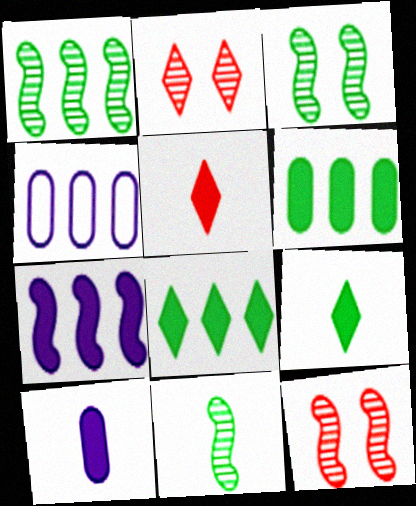[[1, 3, 11], 
[3, 4, 5], 
[4, 9, 12]]